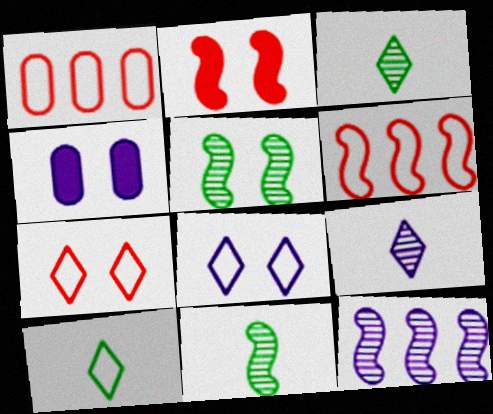[[3, 4, 6], 
[4, 5, 7]]